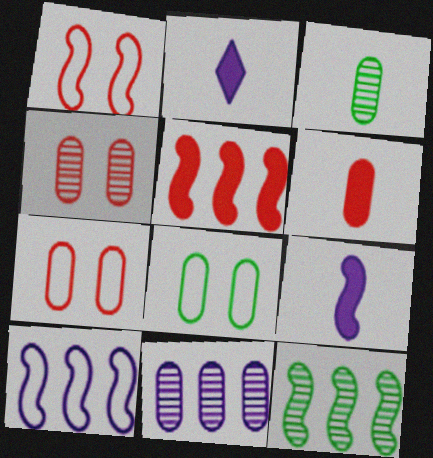[[1, 9, 12], 
[2, 7, 12], 
[3, 4, 11], 
[5, 10, 12], 
[6, 8, 11]]